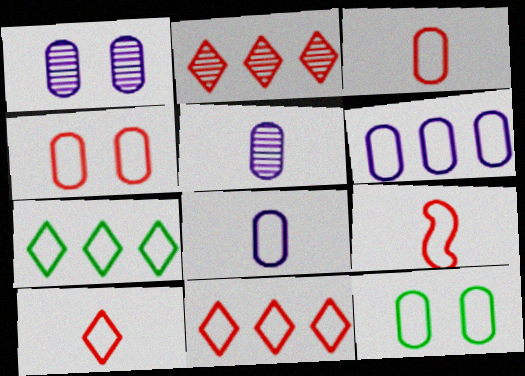[[3, 6, 12], 
[3, 9, 10], 
[4, 9, 11]]